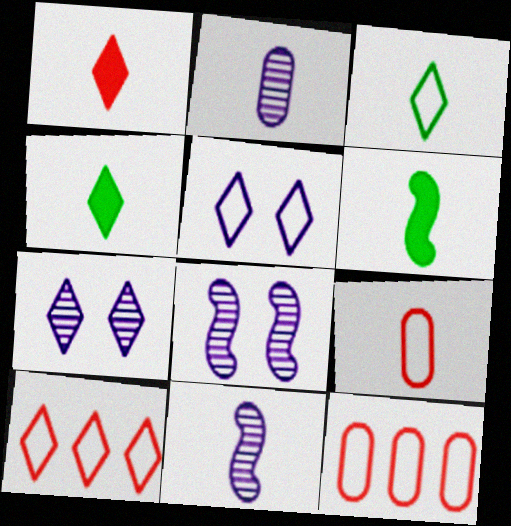[[3, 5, 10], 
[4, 7, 10], 
[4, 8, 12], 
[4, 9, 11], 
[6, 7, 12]]